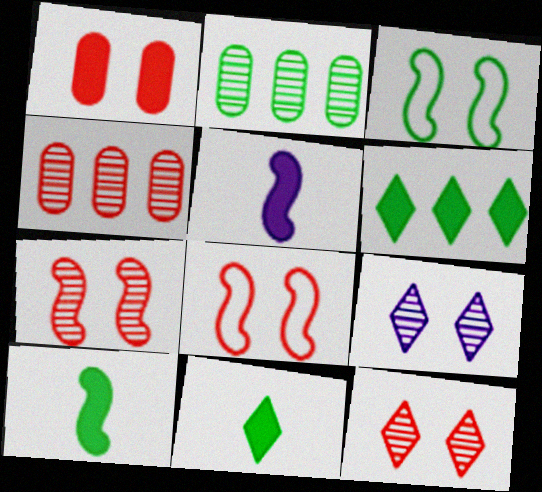[[1, 3, 9], 
[1, 5, 6], 
[1, 8, 12], 
[2, 3, 11]]